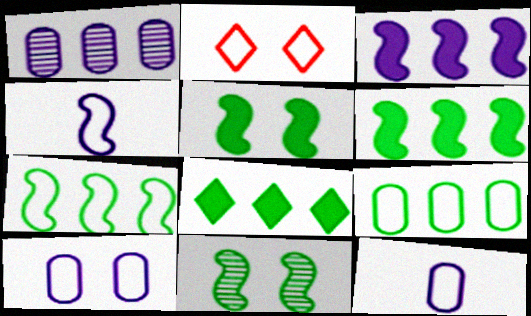[[2, 4, 9], 
[2, 7, 12]]